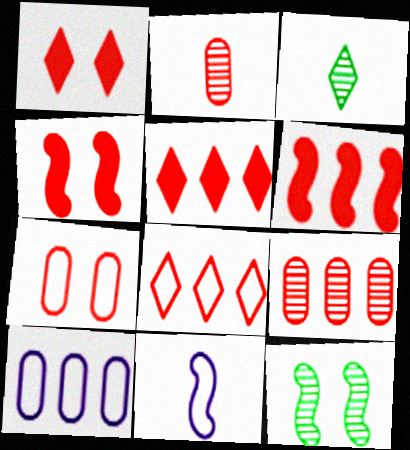[[2, 4, 8], 
[3, 4, 10], 
[6, 8, 9], 
[6, 11, 12]]